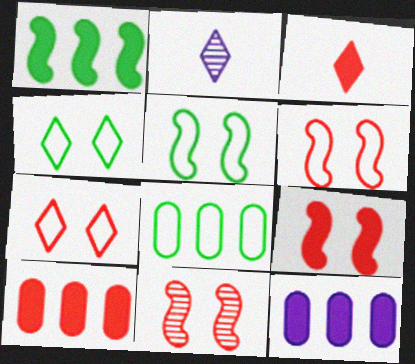[[2, 5, 10], 
[2, 8, 9], 
[3, 9, 10], 
[6, 9, 11]]